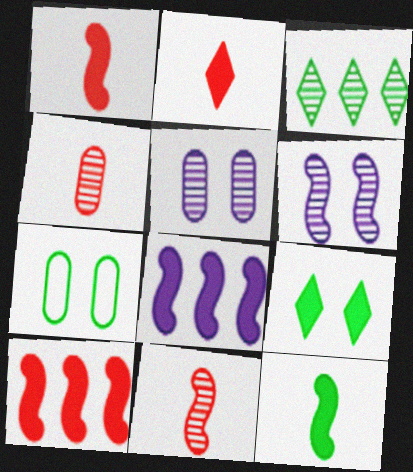[[3, 4, 6], 
[3, 5, 11], 
[3, 7, 12]]